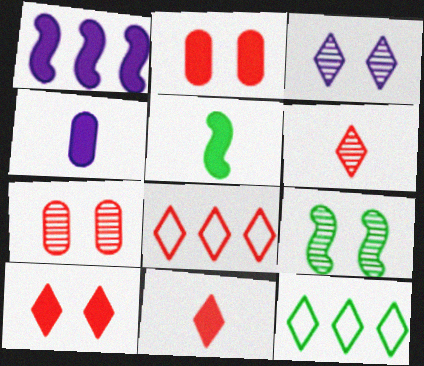[[3, 7, 9], 
[3, 11, 12], 
[4, 5, 11], 
[4, 8, 9], 
[6, 8, 10]]